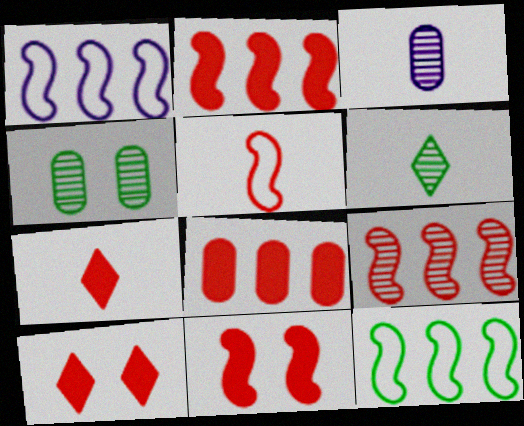[[1, 4, 7], 
[3, 10, 12], 
[5, 9, 11], 
[7, 8, 11]]